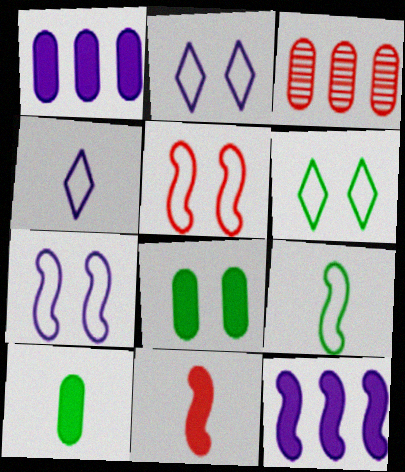[]